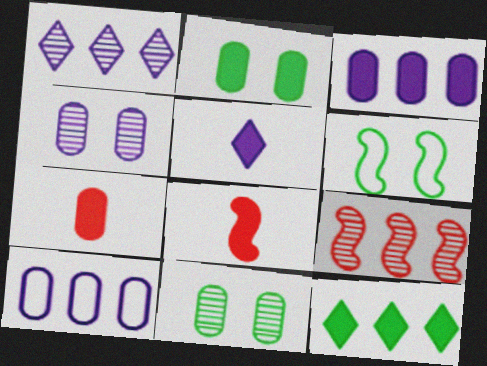[[1, 6, 7], 
[2, 3, 7], 
[7, 10, 11], 
[9, 10, 12]]